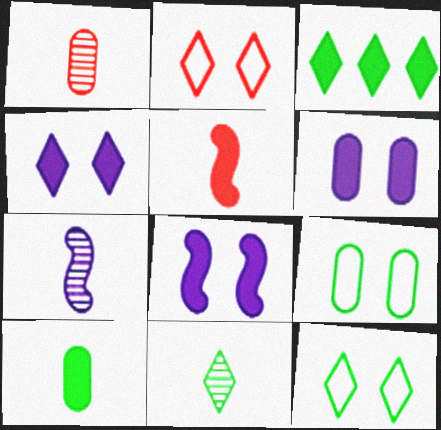[[1, 7, 11], 
[3, 5, 6], 
[3, 11, 12], 
[4, 6, 8]]